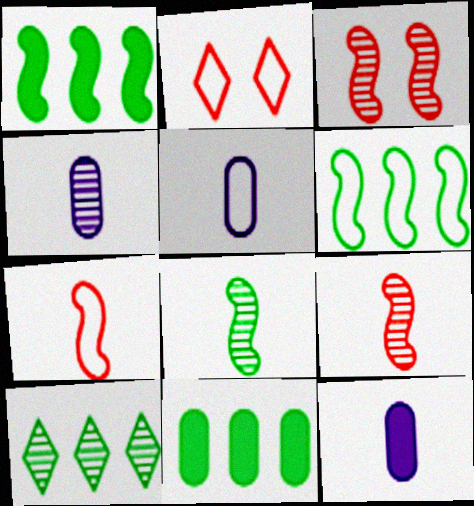[[1, 2, 4], 
[2, 5, 6], 
[3, 4, 10], 
[4, 5, 12], 
[6, 10, 11]]